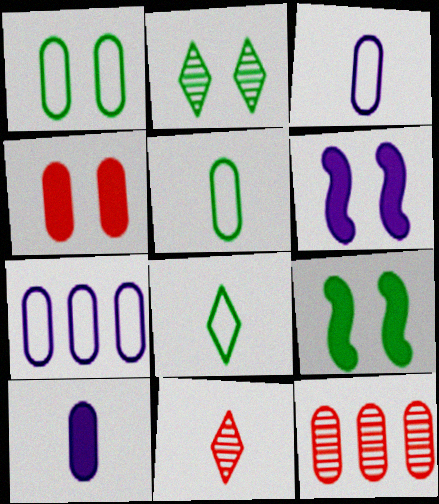[[1, 2, 9], 
[1, 10, 12], 
[6, 8, 12], 
[7, 9, 11]]